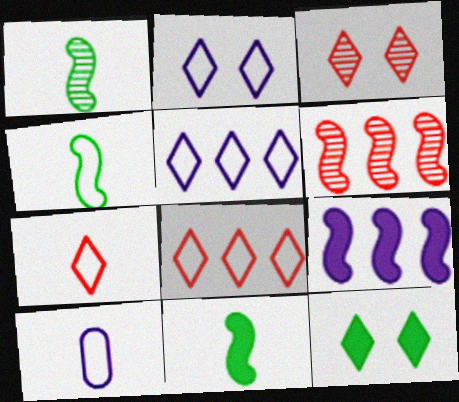[[1, 4, 11], 
[2, 3, 12], 
[4, 7, 10], 
[6, 10, 12]]